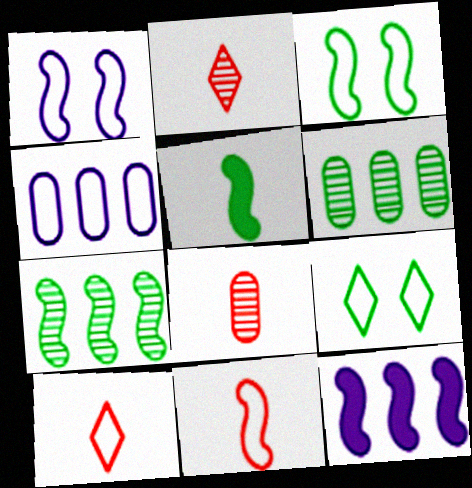[[3, 4, 10], 
[3, 5, 7], 
[4, 9, 11], 
[5, 6, 9], 
[8, 9, 12]]